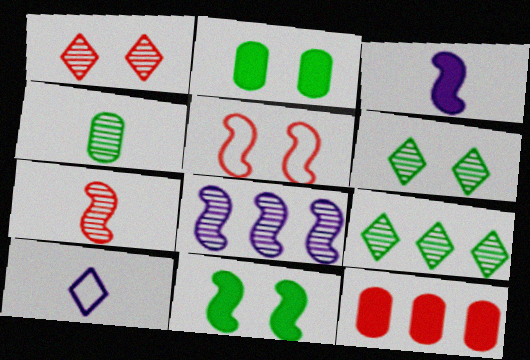[[1, 4, 8]]